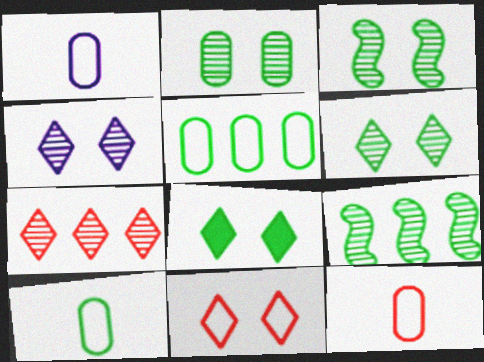[[1, 10, 12], 
[2, 3, 6], 
[4, 8, 11], 
[8, 9, 10]]